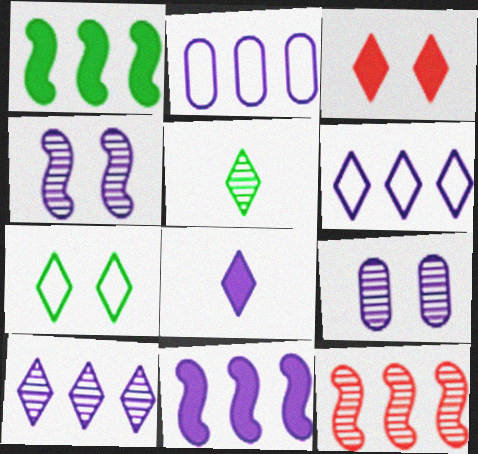[[2, 4, 8], 
[2, 10, 11], 
[3, 5, 6], 
[5, 9, 12]]